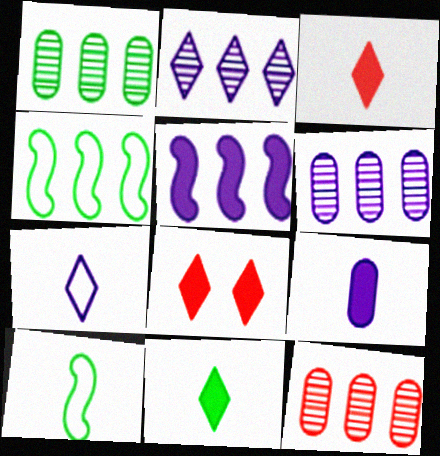[[1, 6, 12], 
[6, 8, 10]]